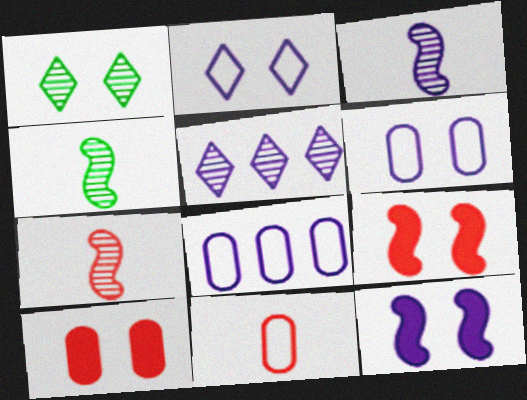[[1, 6, 9], 
[3, 4, 7]]